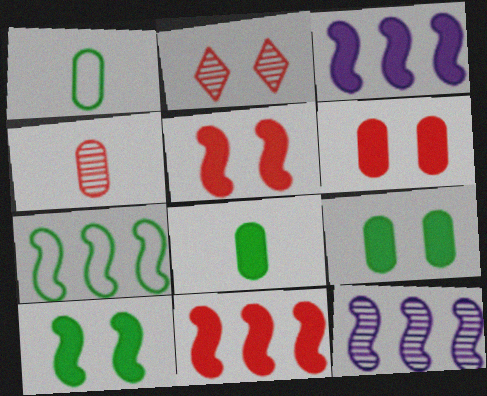[[1, 2, 3], 
[7, 11, 12]]